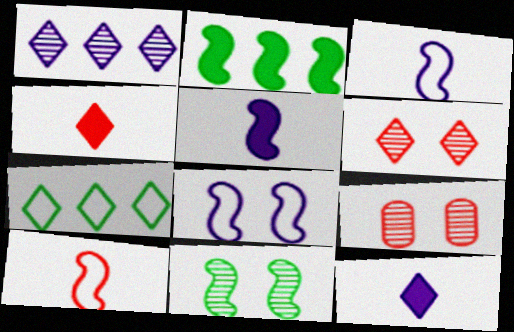[[5, 7, 9], 
[6, 7, 12]]